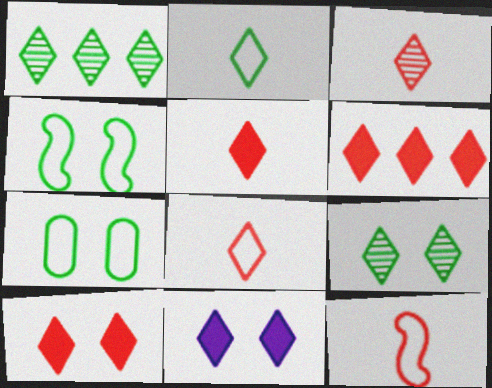[[1, 8, 11], 
[3, 5, 8], 
[5, 6, 10]]